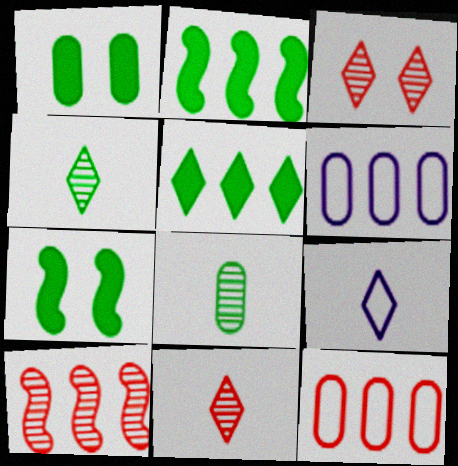[[1, 9, 10], 
[3, 5, 9], 
[5, 6, 10], 
[6, 7, 11]]